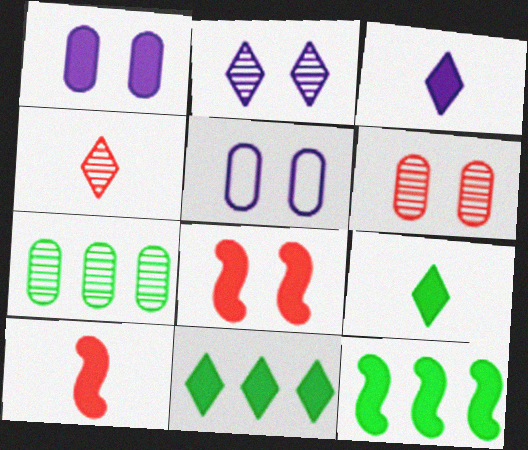[[1, 10, 11], 
[4, 5, 12]]